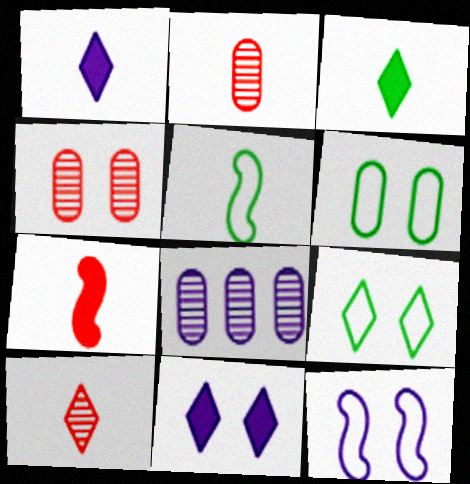[[1, 2, 5], 
[1, 8, 12], 
[7, 8, 9]]